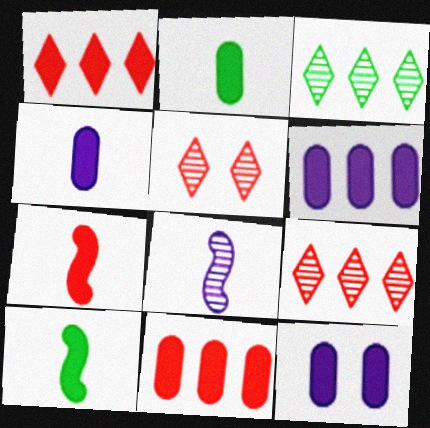[[1, 10, 12], 
[2, 11, 12], 
[4, 6, 12]]